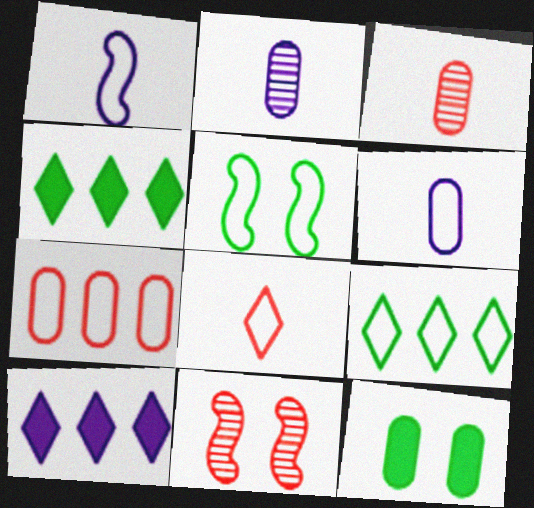[[2, 7, 12], 
[3, 5, 10], 
[4, 6, 11]]